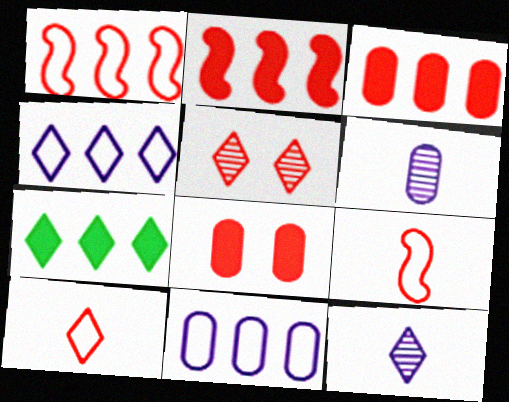[[3, 5, 9]]